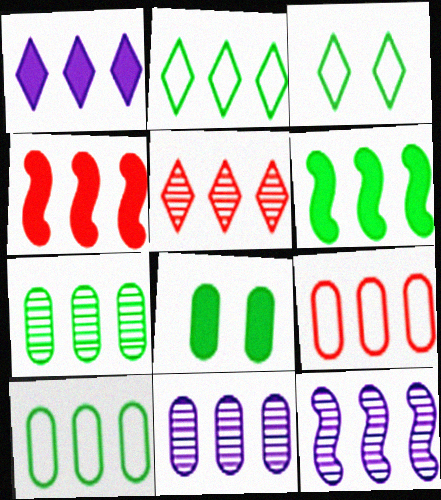[[1, 2, 5], 
[2, 4, 11], 
[2, 6, 7], 
[4, 5, 9], 
[5, 7, 12]]